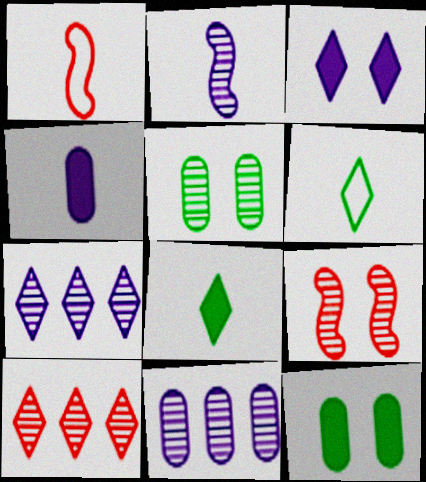[[1, 7, 12], 
[2, 5, 10], 
[3, 6, 10]]